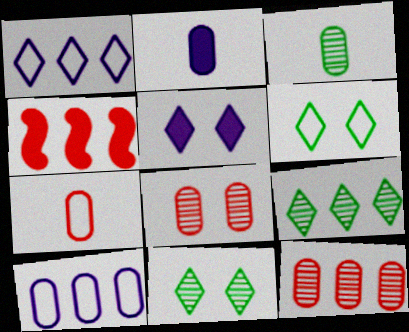[[2, 3, 7], 
[4, 9, 10]]